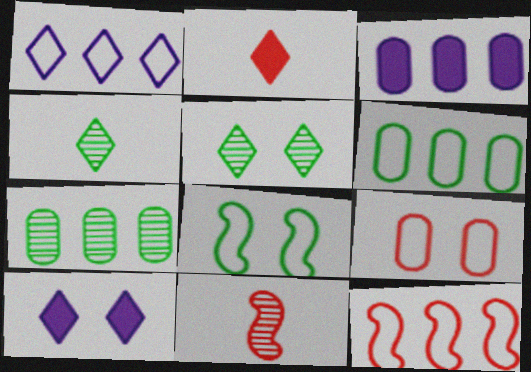[[1, 2, 5], 
[1, 6, 12], 
[6, 10, 11]]